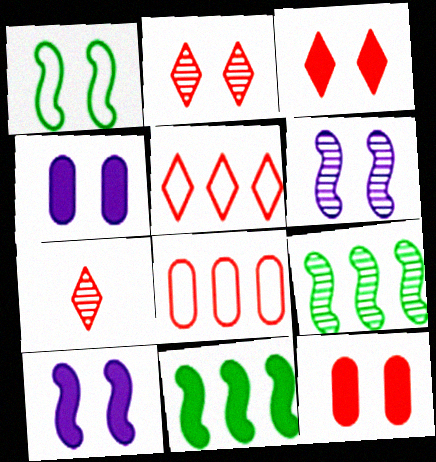[[1, 2, 4], 
[3, 5, 7]]